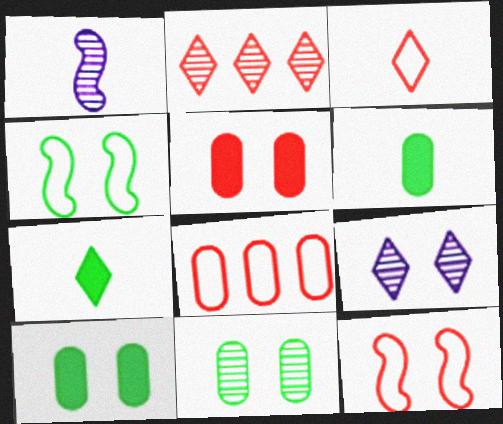[[1, 2, 11], 
[1, 3, 6], 
[3, 8, 12], 
[4, 5, 9], 
[9, 10, 12]]